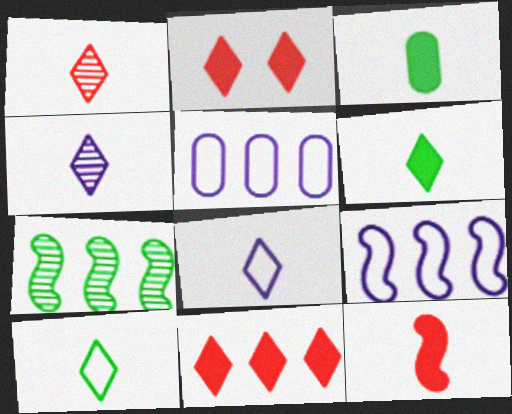[[1, 6, 8], 
[5, 7, 11]]